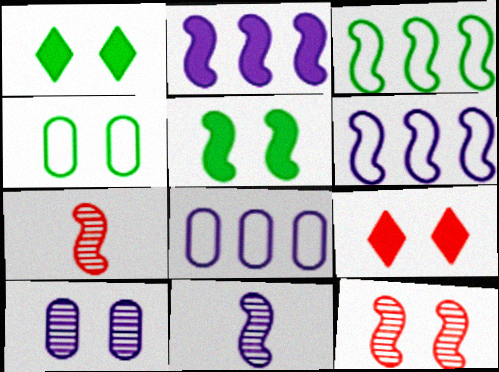[[1, 7, 8], 
[5, 6, 7]]